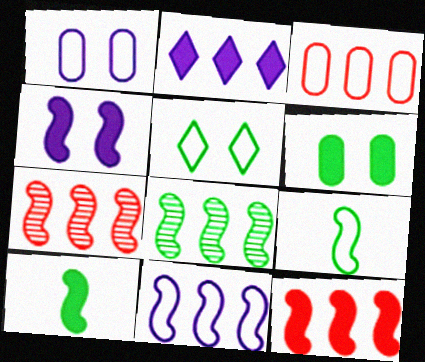[[2, 3, 8], 
[4, 7, 9], 
[4, 10, 12], 
[8, 11, 12]]